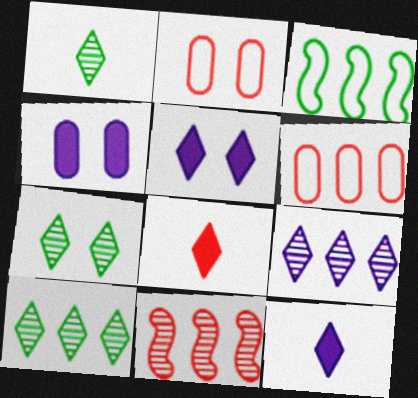[[1, 7, 10], 
[2, 8, 11]]